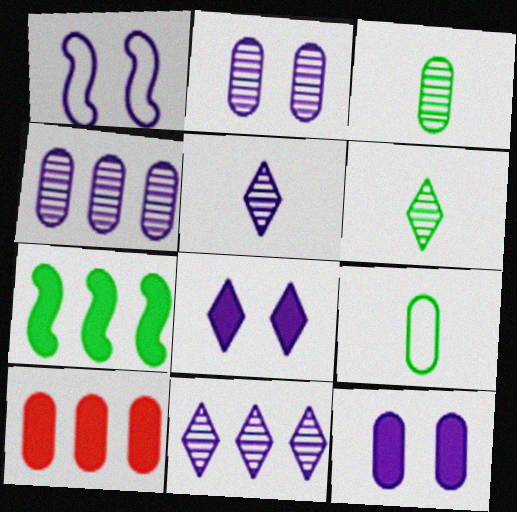[[1, 2, 8], 
[1, 6, 10], 
[2, 9, 10]]